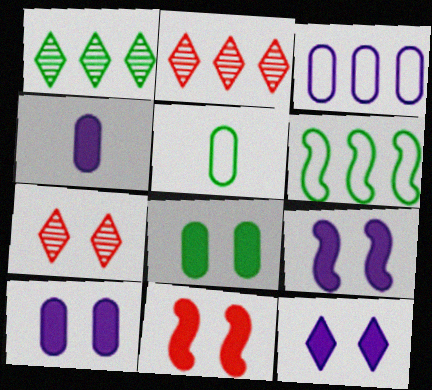[[2, 5, 9], 
[4, 6, 7], 
[8, 11, 12], 
[9, 10, 12]]